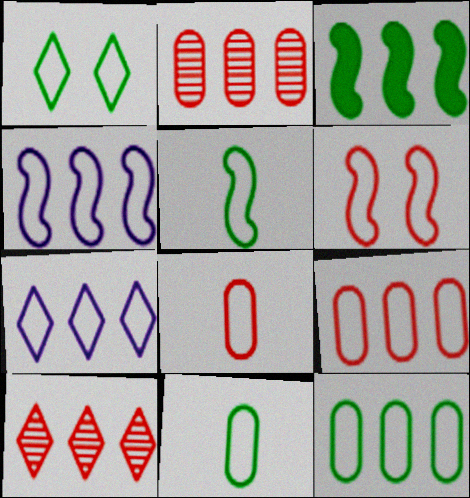[[1, 4, 8], 
[1, 5, 12], 
[2, 3, 7], 
[4, 5, 6], 
[6, 7, 11]]